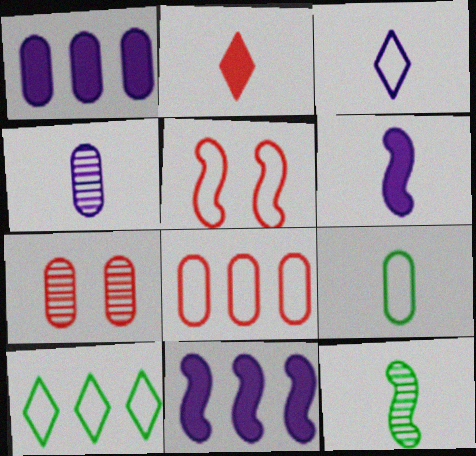[[1, 7, 9], 
[3, 4, 6], 
[5, 11, 12], 
[6, 7, 10]]